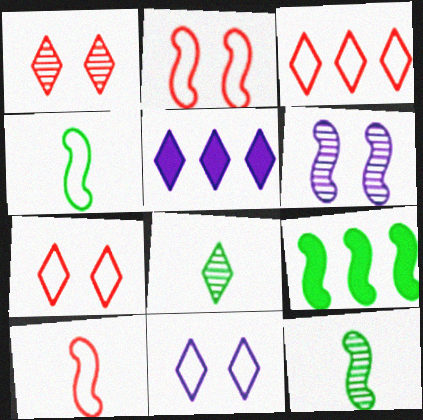[[5, 7, 8], 
[6, 9, 10]]